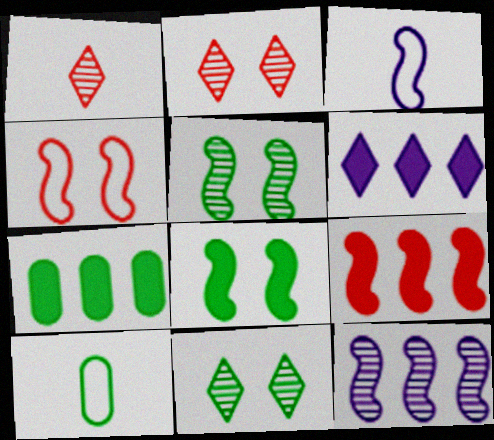[[2, 3, 7], 
[3, 5, 9], 
[6, 7, 9]]